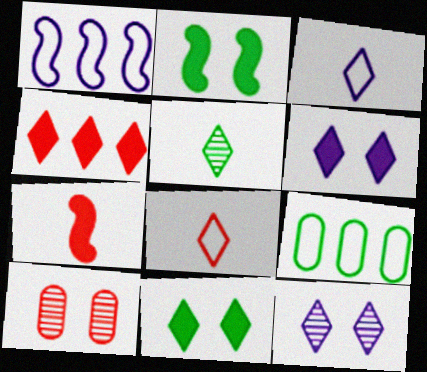[[2, 5, 9], 
[7, 9, 12]]